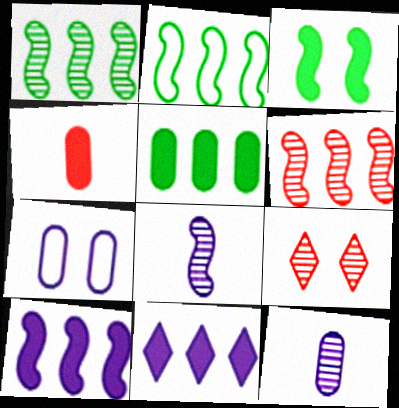[[1, 9, 12], 
[2, 6, 10], 
[3, 4, 11], 
[3, 7, 9], 
[7, 8, 11]]